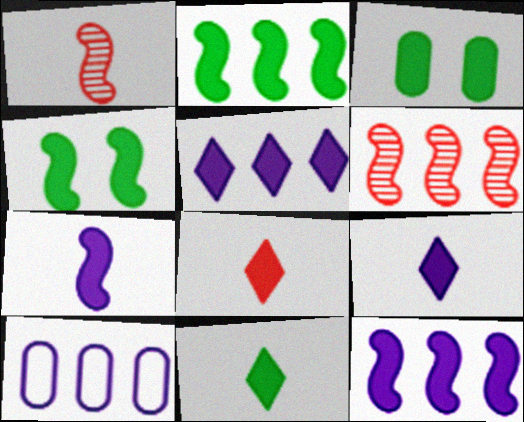[[2, 3, 11], 
[3, 8, 12], 
[8, 9, 11]]